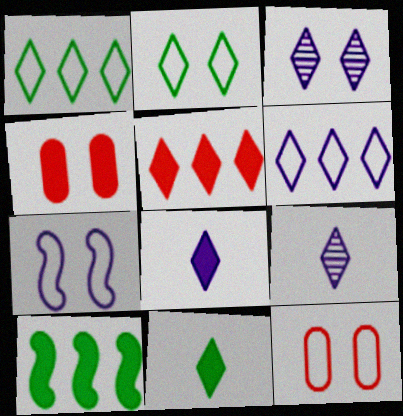[[2, 5, 9], 
[2, 7, 12], 
[3, 6, 8], 
[4, 8, 10], 
[9, 10, 12]]